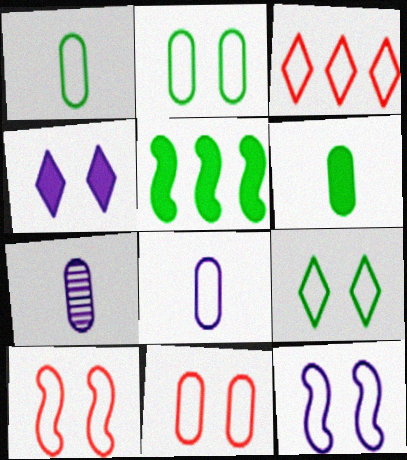[[1, 3, 12], 
[9, 11, 12]]